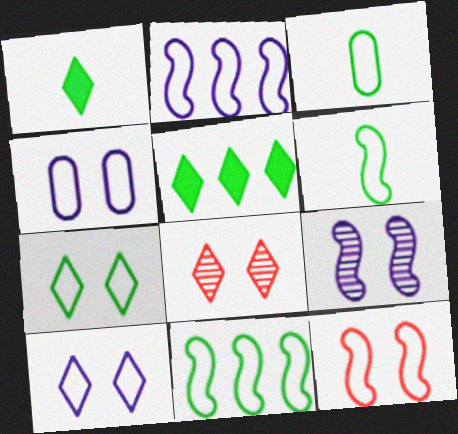[[2, 6, 12], 
[3, 7, 11], 
[4, 7, 12]]